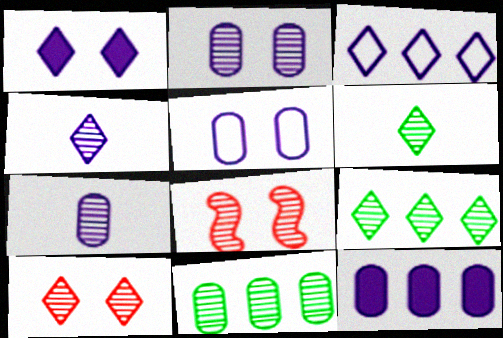[[1, 3, 4], 
[4, 8, 11], 
[4, 9, 10], 
[5, 7, 12], 
[7, 8, 9]]